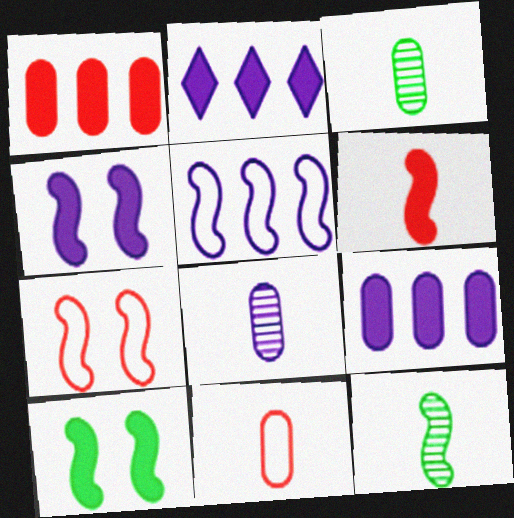[[2, 3, 7]]